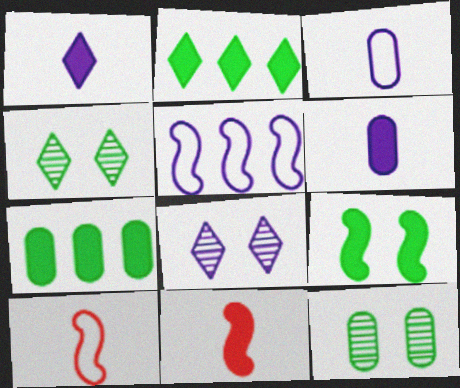[[5, 6, 8], 
[7, 8, 10]]